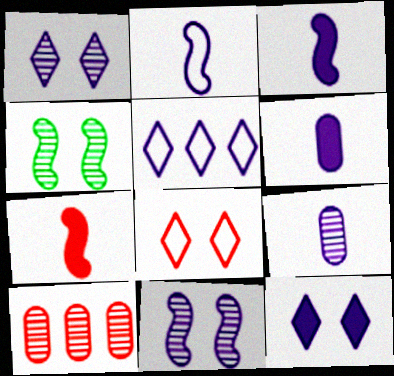[[5, 6, 11], 
[7, 8, 10]]